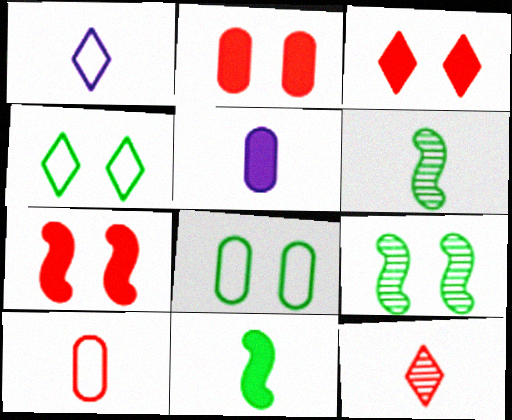[[2, 3, 7]]